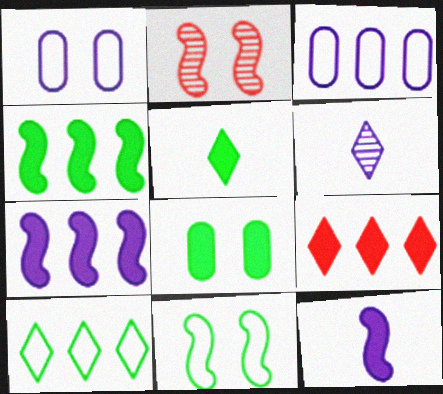[[1, 6, 7], 
[2, 3, 5], 
[4, 5, 8], 
[8, 9, 12]]